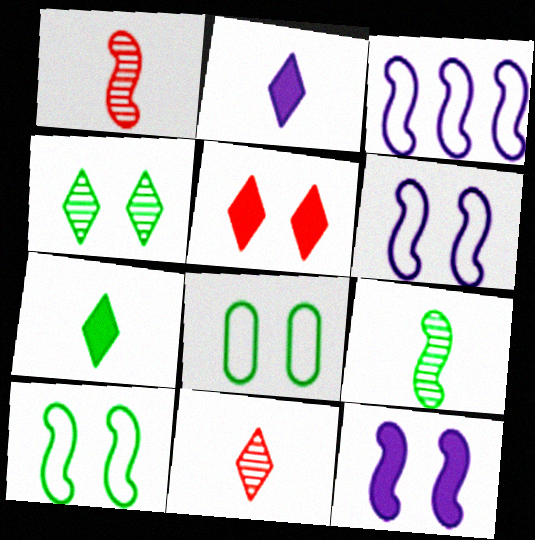[]